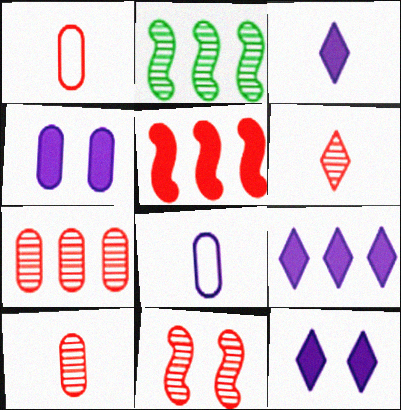[[1, 2, 12], 
[3, 9, 12], 
[6, 7, 11]]